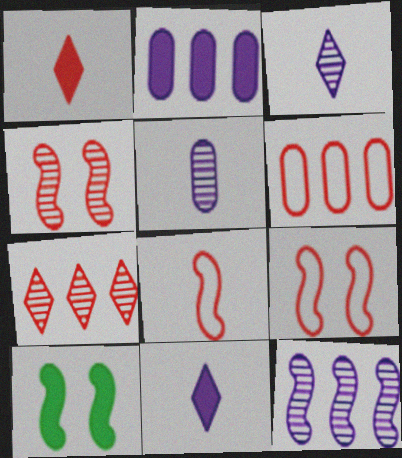[[1, 2, 10], 
[1, 4, 6], 
[3, 6, 10], 
[8, 10, 12]]